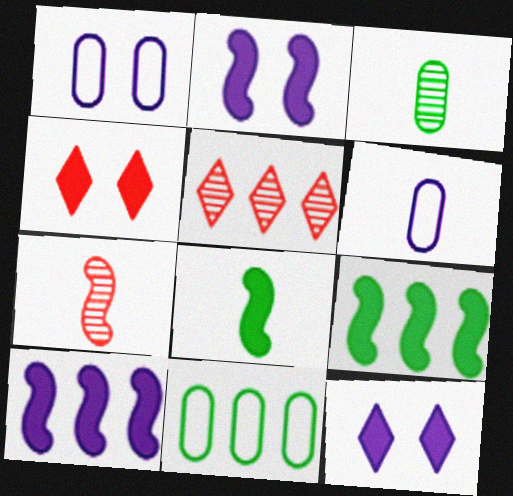[[1, 5, 8], 
[5, 10, 11], 
[7, 11, 12]]